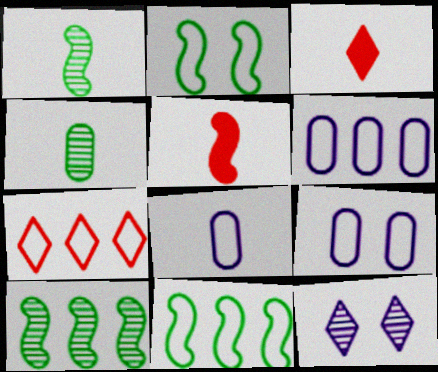[[1, 3, 8], 
[2, 7, 8], 
[3, 9, 10], 
[6, 7, 11], 
[6, 8, 9]]